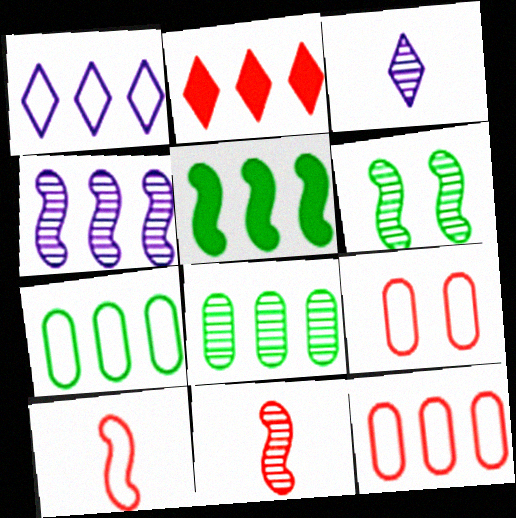[[2, 4, 7], 
[2, 9, 11], 
[3, 5, 9], 
[4, 6, 11]]